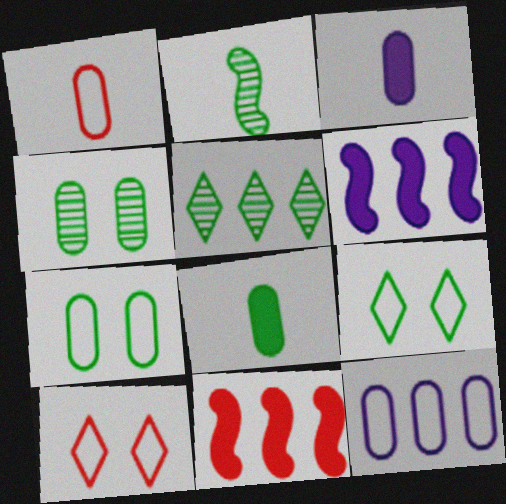[[1, 7, 12], 
[2, 4, 5], 
[5, 11, 12]]